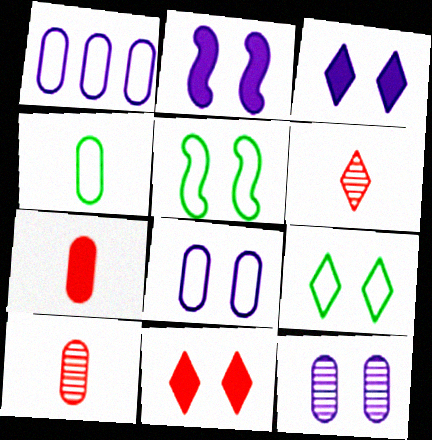[[5, 11, 12]]